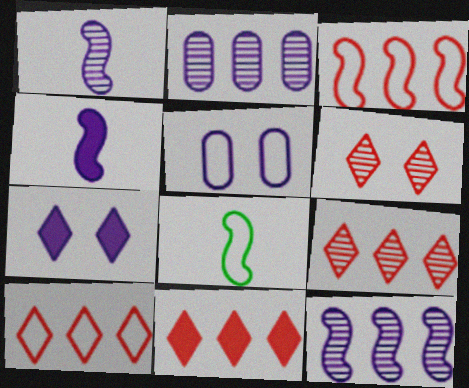[[5, 8, 10], 
[9, 10, 11]]